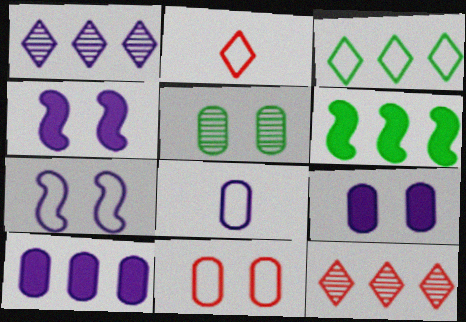[[1, 4, 8], 
[5, 9, 11]]